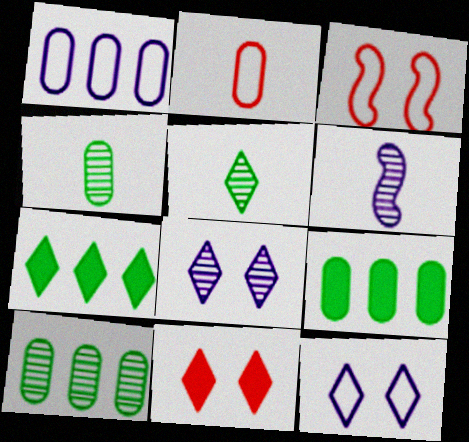[]